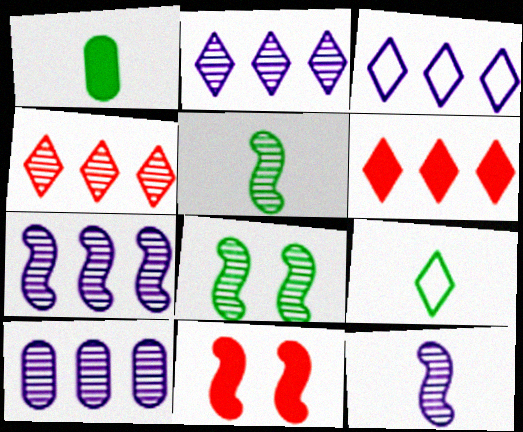[[1, 5, 9], 
[2, 7, 10], 
[9, 10, 11]]